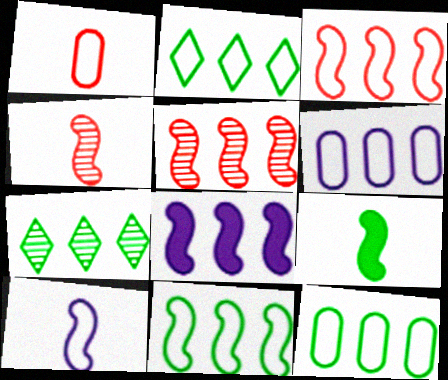[[2, 3, 6], 
[2, 11, 12], 
[4, 9, 10], 
[5, 8, 11]]